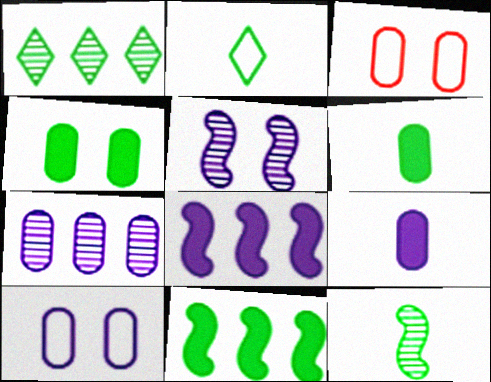[[2, 6, 12], 
[3, 6, 7], 
[7, 9, 10]]